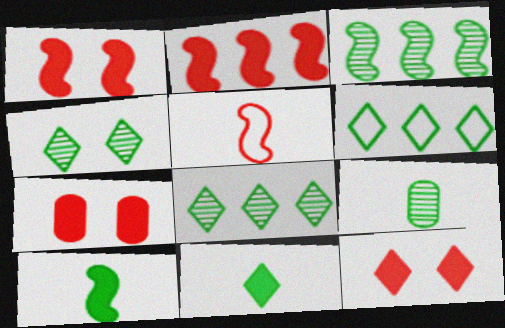[[1, 7, 12], 
[3, 4, 9], 
[4, 6, 11]]